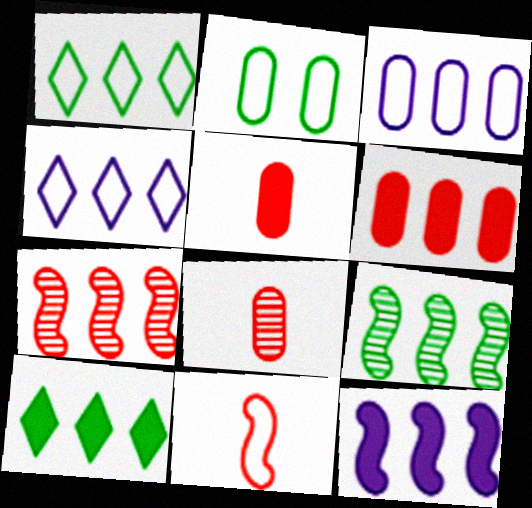[[2, 4, 11], 
[3, 7, 10], 
[4, 6, 9], 
[6, 10, 12]]